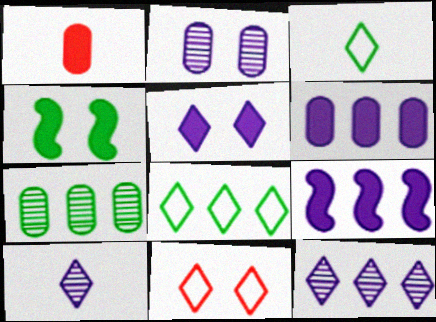[[2, 4, 11], 
[3, 4, 7]]